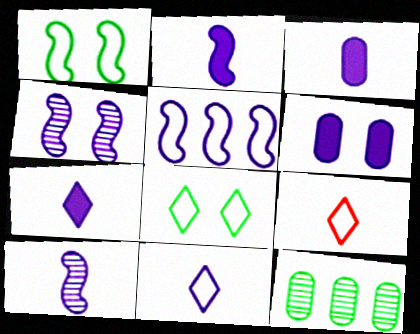[[2, 3, 7], 
[2, 4, 5], 
[3, 10, 11]]